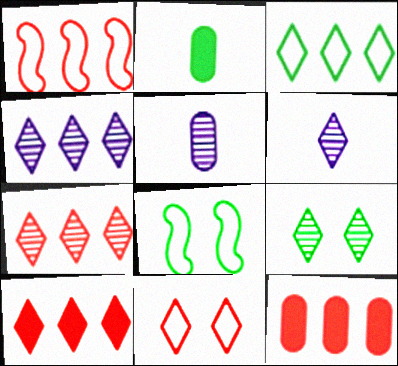[[1, 7, 12], 
[3, 4, 10], 
[5, 8, 10], 
[6, 7, 9], 
[6, 8, 12]]